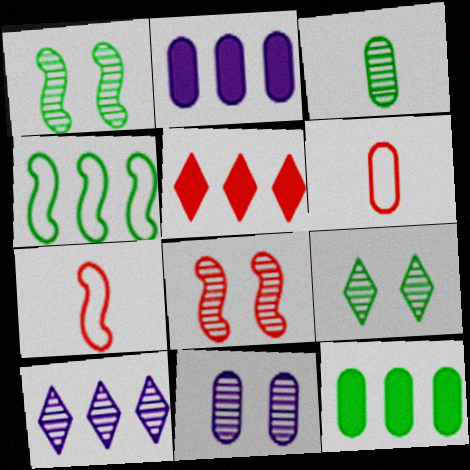[[2, 7, 9], 
[3, 8, 10], 
[5, 6, 8], 
[6, 11, 12], 
[8, 9, 11]]